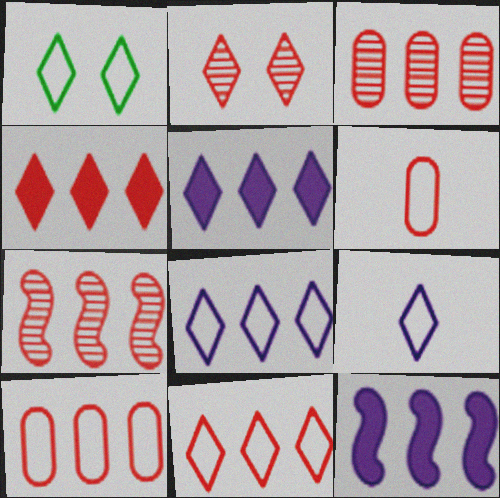[[1, 9, 11], 
[4, 7, 10]]